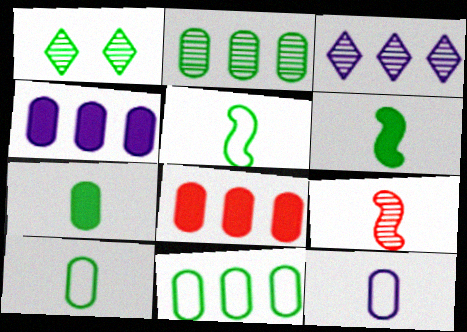[[1, 6, 11]]